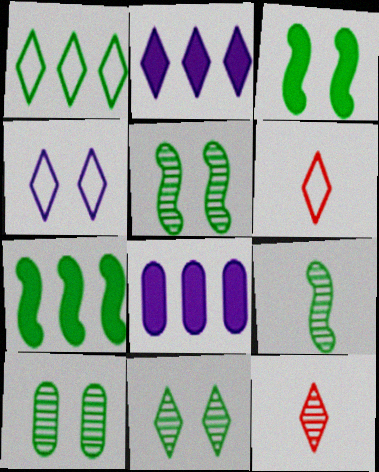[[1, 4, 6], 
[2, 6, 11], 
[5, 6, 8], 
[5, 10, 11]]